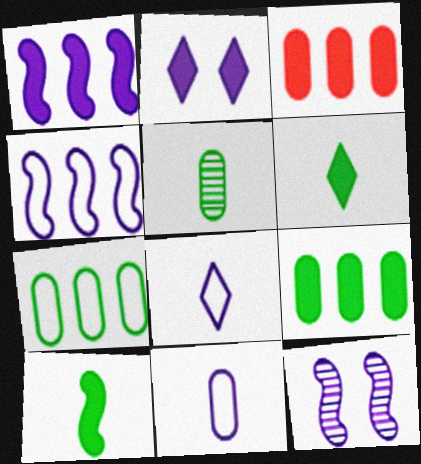[[2, 3, 10]]